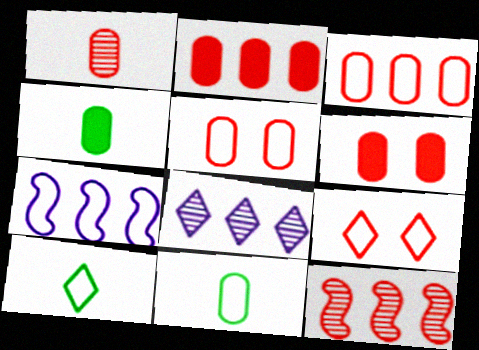[[1, 2, 5], 
[1, 3, 6], 
[5, 7, 10], 
[7, 9, 11]]